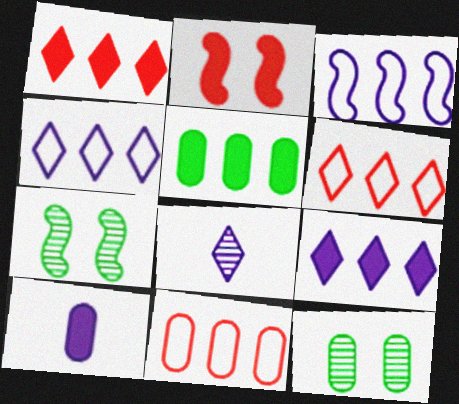[[6, 7, 10], 
[10, 11, 12]]